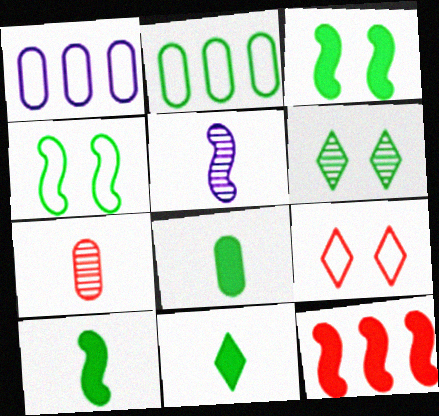[[2, 6, 10], 
[4, 5, 12], 
[7, 9, 12], 
[8, 10, 11]]